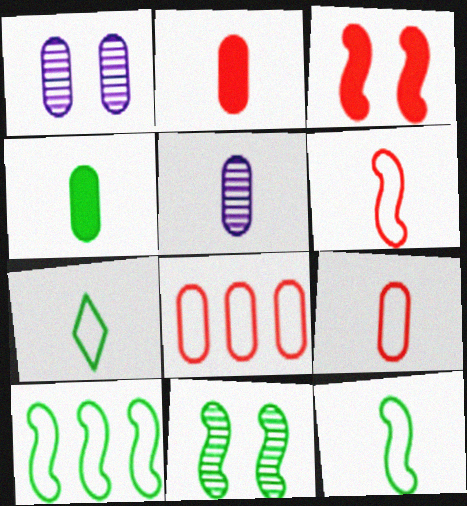[[1, 4, 8], 
[4, 5, 9]]